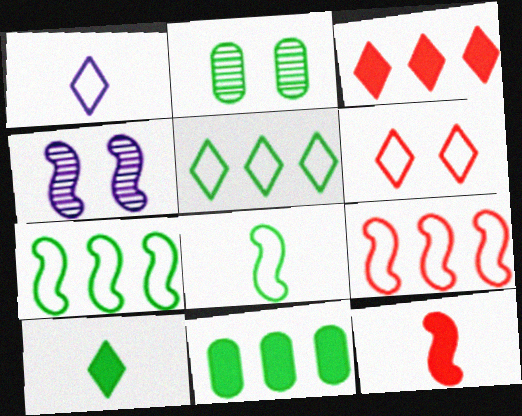[[1, 5, 6], 
[2, 7, 10], 
[4, 7, 12]]